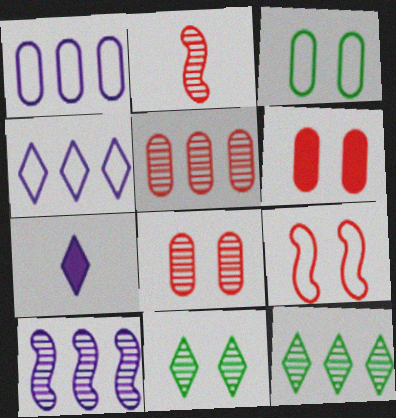[[5, 10, 12]]